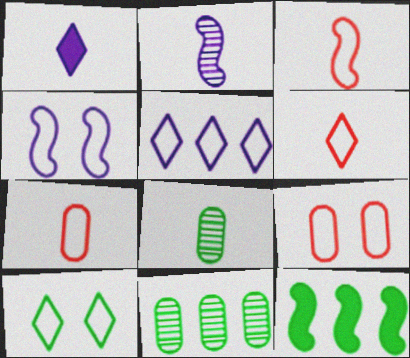[[1, 3, 8], 
[3, 6, 7], 
[4, 9, 10], 
[5, 6, 10], 
[8, 10, 12]]